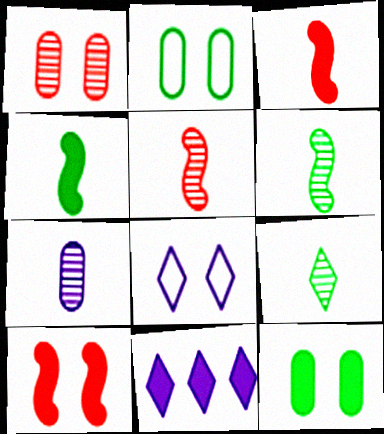[[2, 5, 11], 
[3, 11, 12], 
[5, 7, 9]]